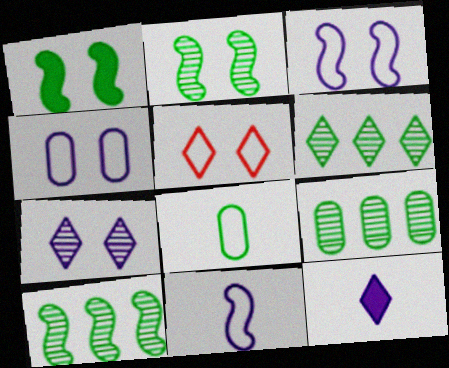[[1, 6, 8], 
[5, 6, 12], 
[6, 9, 10]]